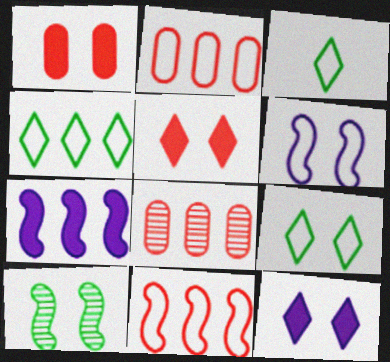[[2, 3, 6], 
[3, 4, 9], 
[4, 7, 8]]